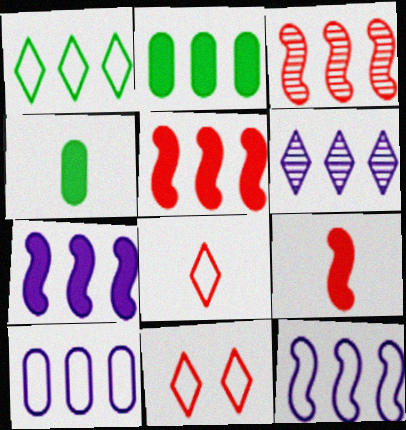[[6, 7, 10]]